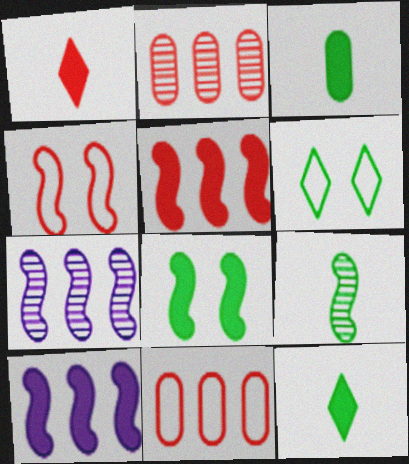[[1, 2, 4], 
[4, 9, 10]]